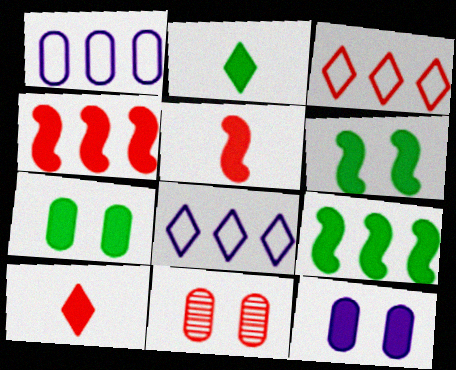[[2, 4, 12], 
[2, 7, 9], 
[3, 5, 11], 
[9, 10, 12]]